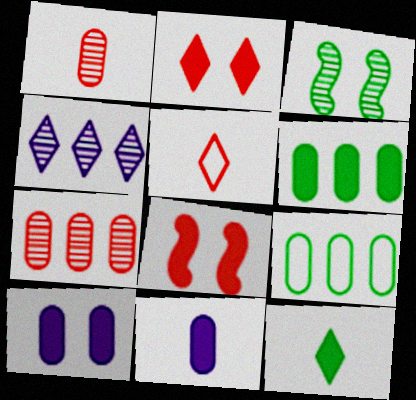[[1, 3, 4], 
[1, 9, 10], 
[3, 9, 12], 
[5, 7, 8]]